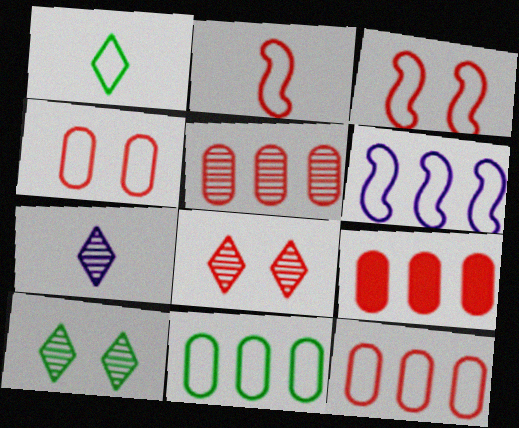[[1, 4, 6], 
[2, 8, 9], 
[5, 9, 12]]